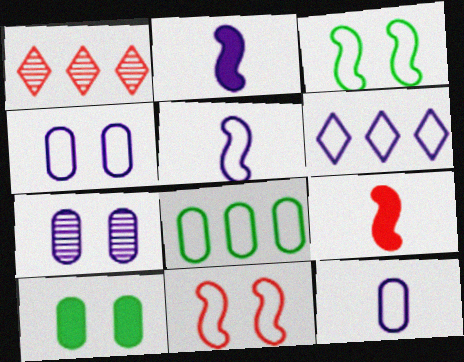[[1, 5, 10], 
[2, 6, 7], 
[4, 5, 6]]